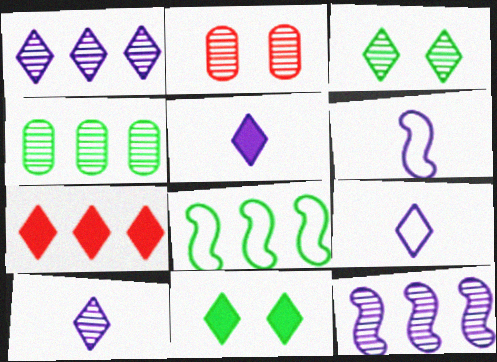[[2, 5, 8], 
[3, 7, 9], 
[5, 7, 11], 
[5, 9, 10]]